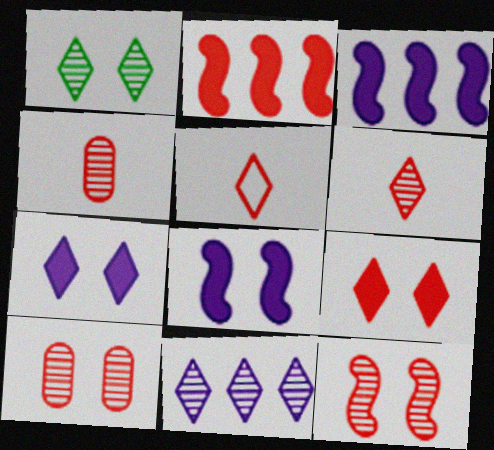[[1, 6, 11], 
[2, 5, 10]]